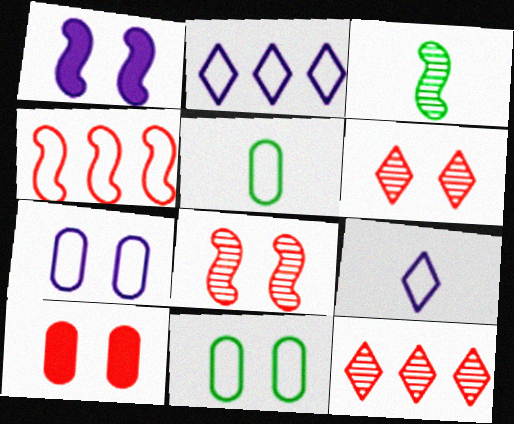[[1, 3, 4], 
[1, 5, 12], 
[1, 6, 11], 
[2, 3, 10], 
[4, 9, 11]]